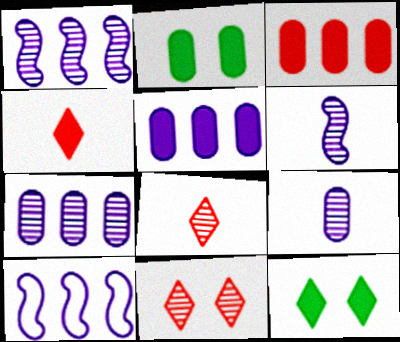[[2, 8, 10]]